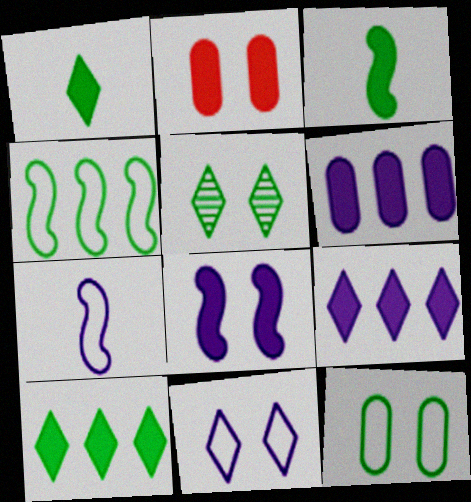[[2, 3, 9]]